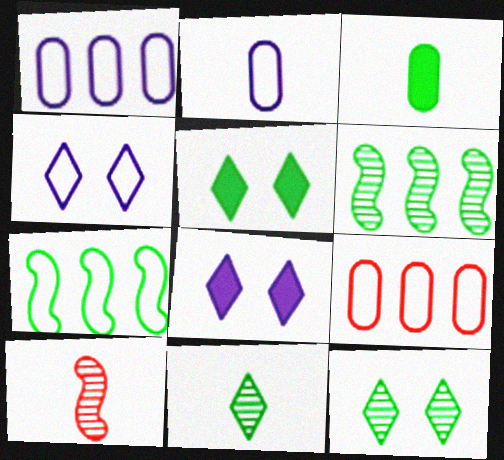[[1, 5, 10], 
[3, 7, 12]]